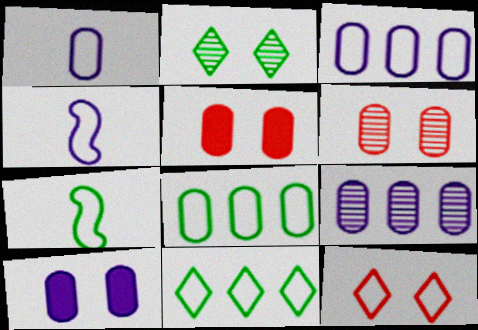[[1, 9, 10], 
[3, 7, 12], 
[4, 8, 12]]